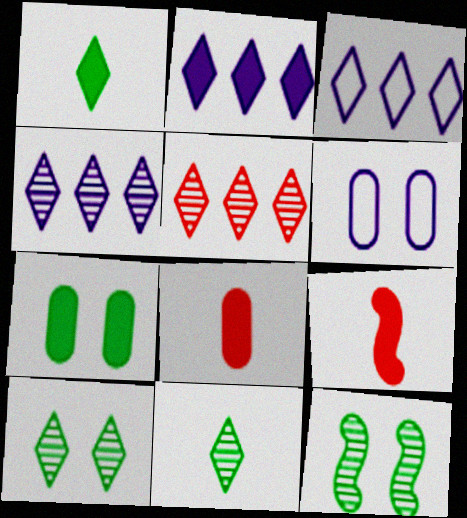[[2, 3, 4], 
[2, 7, 9], 
[3, 8, 12]]